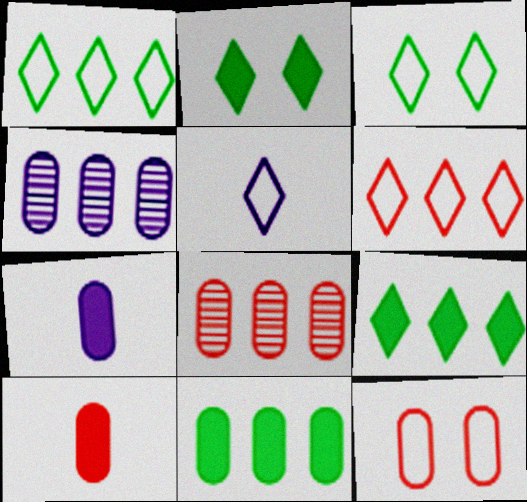[[3, 5, 6], 
[8, 10, 12]]